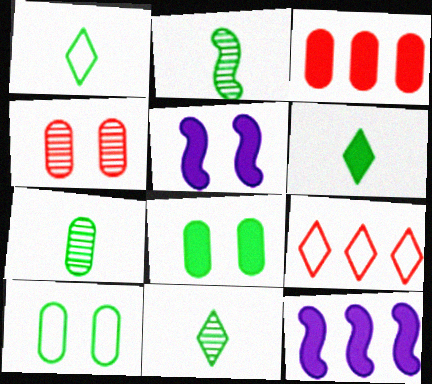[[1, 4, 12], 
[1, 6, 11], 
[2, 7, 11], 
[3, 5, 6], 
[5, 7, 9]]